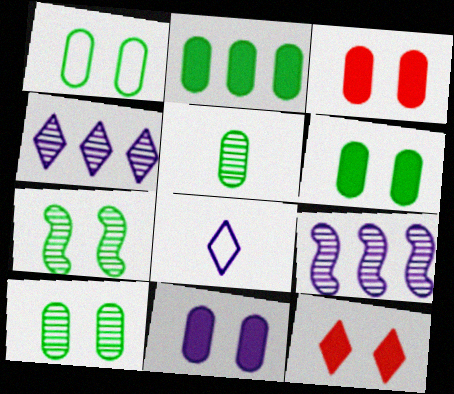[[1, 2, 5], 
[1, 6, 10], 
[3, 6, 11], 
[8, 9, 11]]